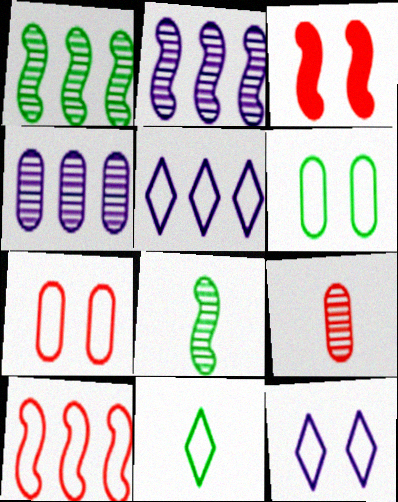[[3, 4, 11]]